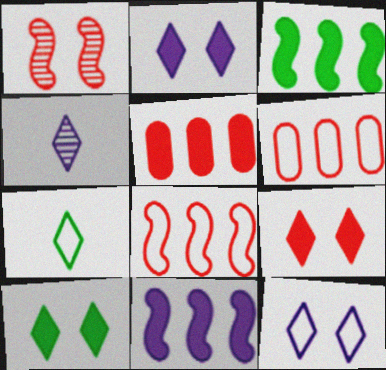[[2, 9, 10]]